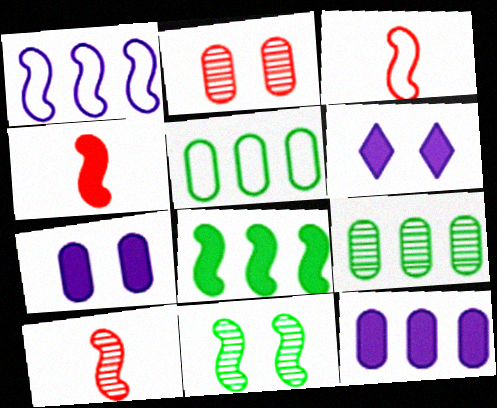[[1, 4, 11], 
[3, 4, 10], 
[3, 6, 9], 
[5, 6, 10]]